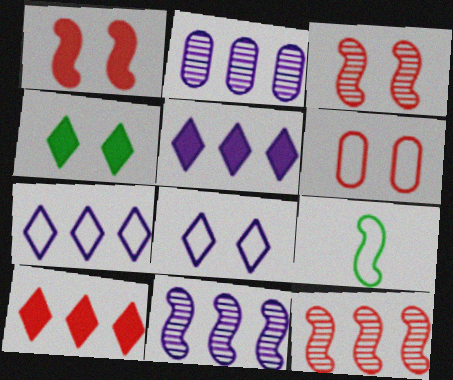[[1, 9, 11], 
[6, 7, 9]]